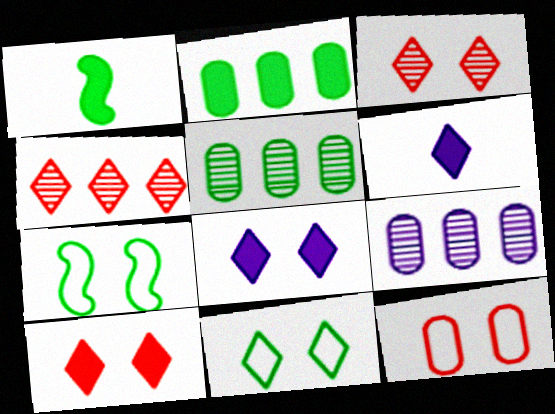[[1, 5, 11], 
[3, 8, 11], 
[4, 6, 11]]